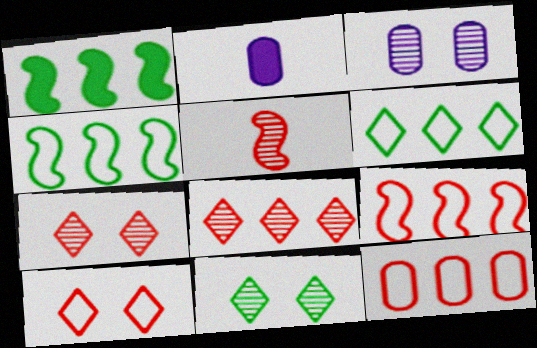[[2, 4, 7], 
[2, 9, 11]]